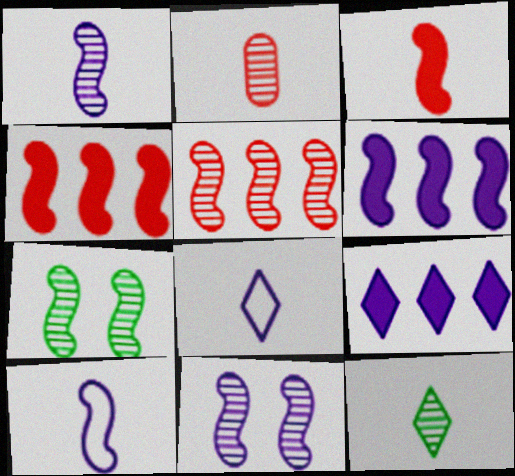[[1, 2, 12], 
[1, 5, 7], 
[4, 7, 10], 
[6, 10, 11]]